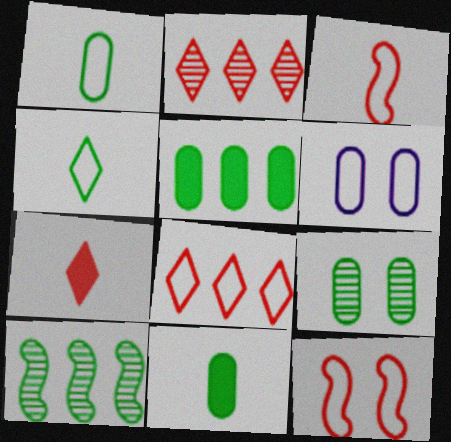[[1, 5, 9], 
[6, 7, 10]]